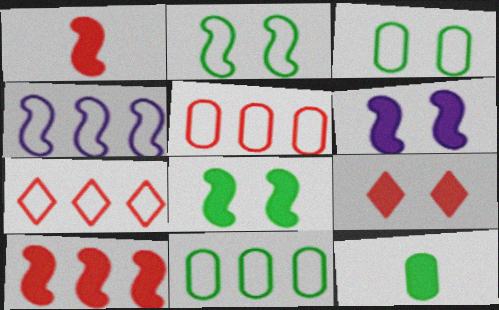[[4, 7, 11]]